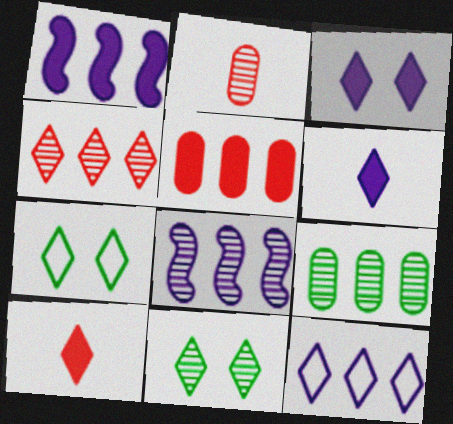[[1, 2, 7], 
[2, 8, 11], 
[4, 6, 7], 
[4, 8, 9], 
[10, 11, 12]]